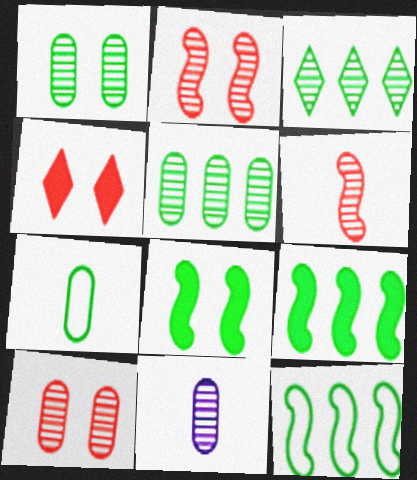[[2, 3, 11], 
[3, 7, 8], 
[4, 11, 12], 
[5, 10, 11]]